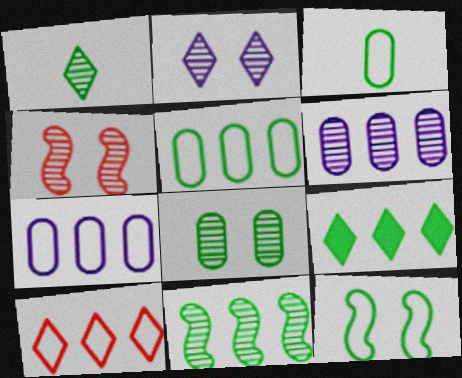[[1, 4, 6], 
[1, 8, 11], 
[2, 4, 8], 
[5, 9, 11]]